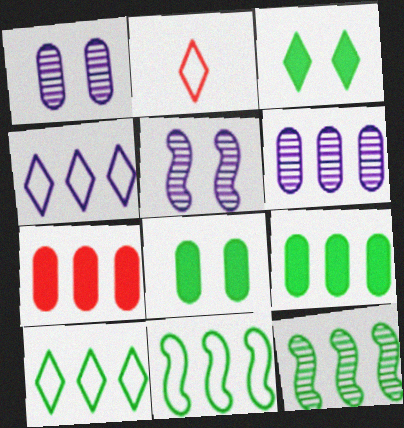[[2, 5, 9], 
[4, 7, 12], 
[9, 10, 12]]